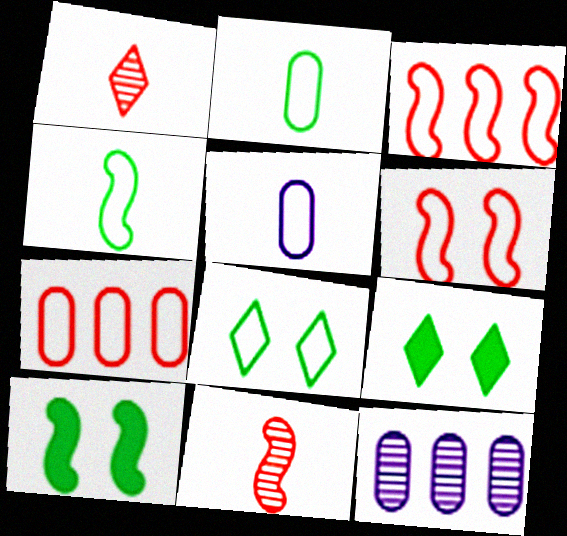[[3, 5, 8]]